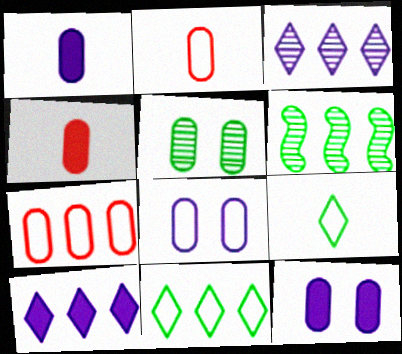[[1, 5, 7], 
[6, 7, 10]]